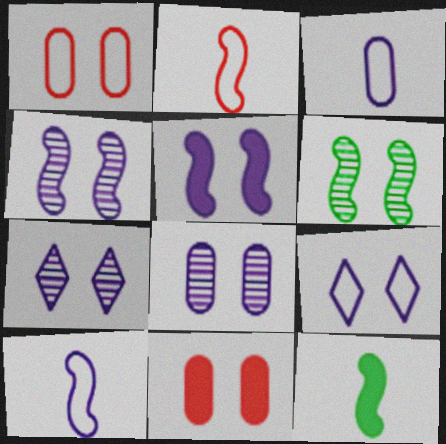[[4, 7, 8], 
[5, 8, 9], 
[6, 9, 11]]